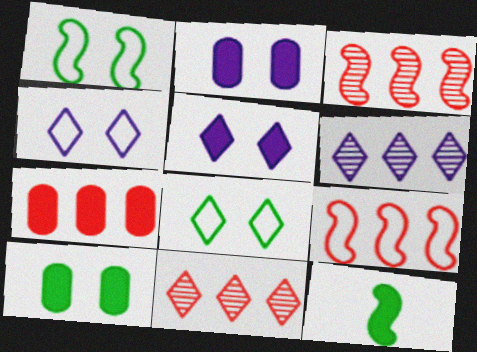[[5, 7, 12], 
[7, 9, 11]]